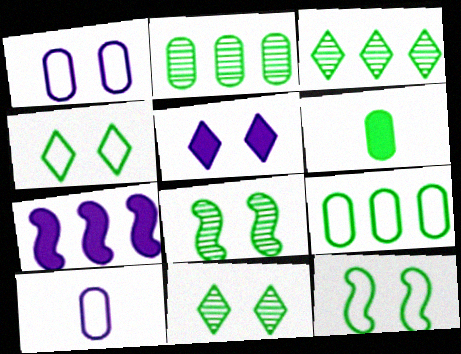[[3, 6, 12]]